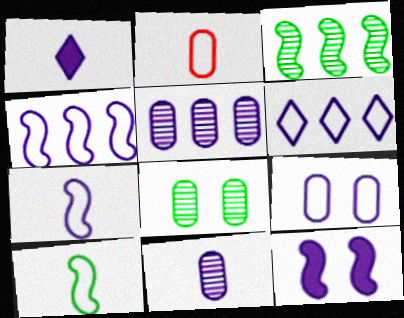[[1, 7, 11], 
[6, 7, 9], 
[6, 11, 12]]